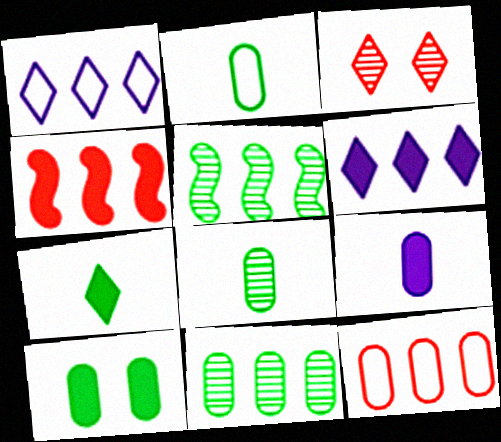[[1, 3, 7], 
[1, 4, 11], 
[2, 10, 11], 
[5, 6, 12]]